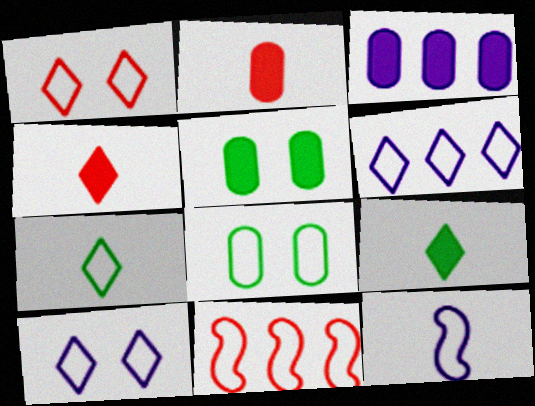[[1, 6, 7], 
[2, 3, 5]]